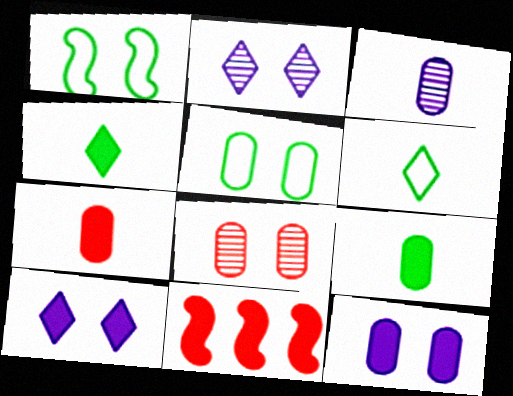[[1, 8, 10], 
[4, 11, 12], 
[5, 8, 12], 
[9, 10, 11]]